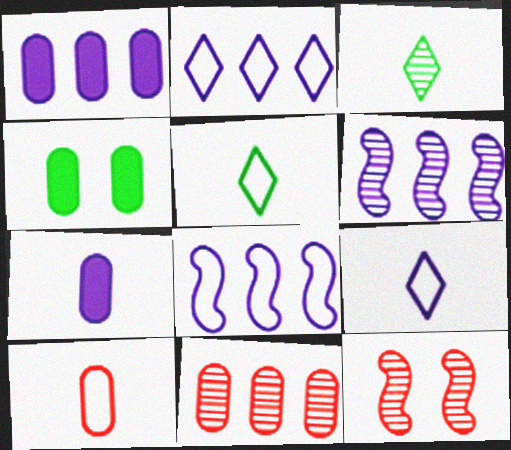[[1, 2, 6], 
[1, 5, 12]]